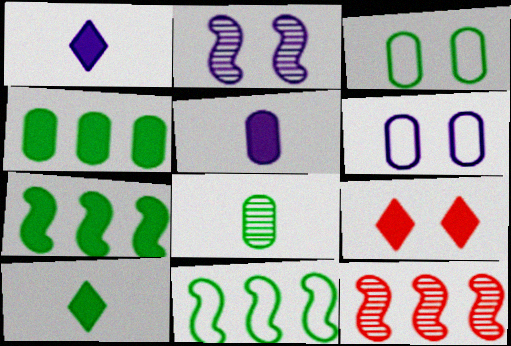[[1, 3, 12], 
[2, 3, 9], 
[3, 4, 8], 
[5, 7, 9], 
[6, 10, 12]]